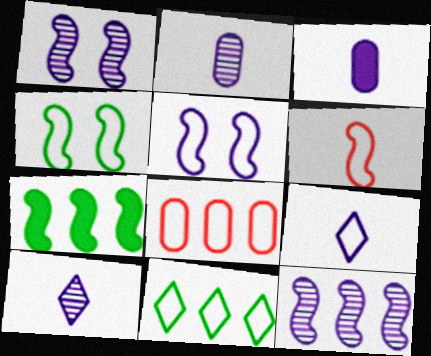[[1, 6, 7], 
[4, 8, 9]]